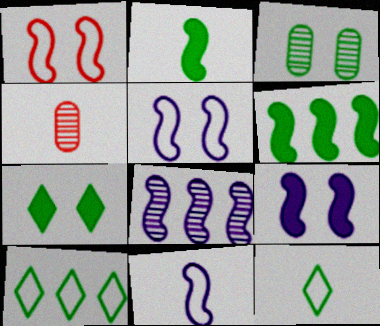[[1, 2, 8], 
[2, 3, 10], 
[3, 6, 12], 
[4, 9, 10], 
[8, 9, 11]]